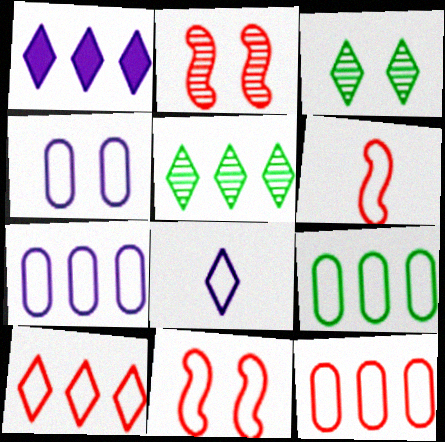[[1, 5, 10], 
[7, 9, 12], 
[8, 9, 11]]